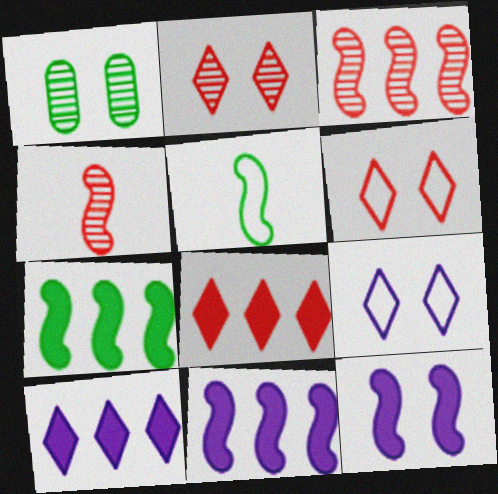[[1, 6, 12], 
[3, 5, 12]]